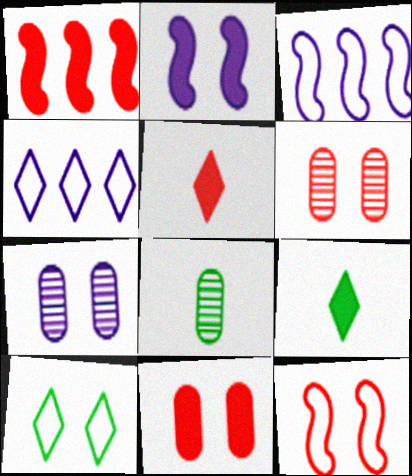[[1, 5, 11], 
[2, 6, 10], 
[3, 6, 9]]